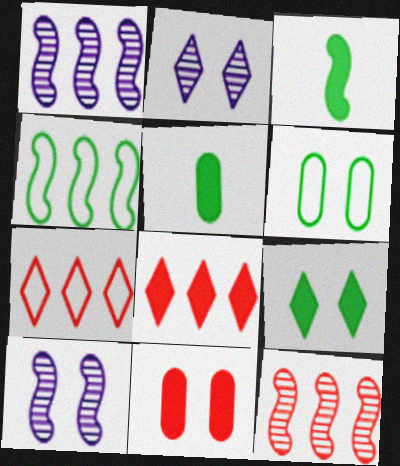[[5, 7, 10]]